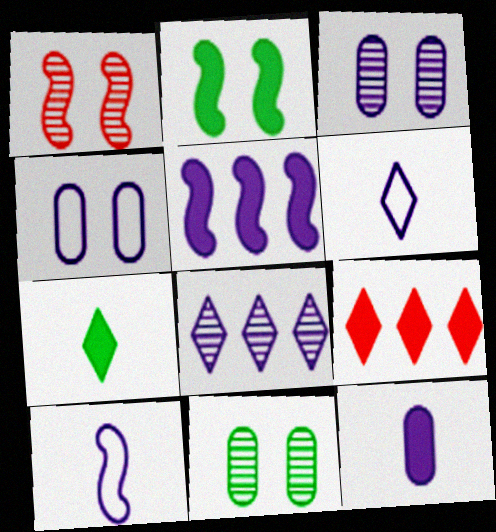[[2, 9, 12], 
[3, 5, 6], 
[9, 10, 11]]